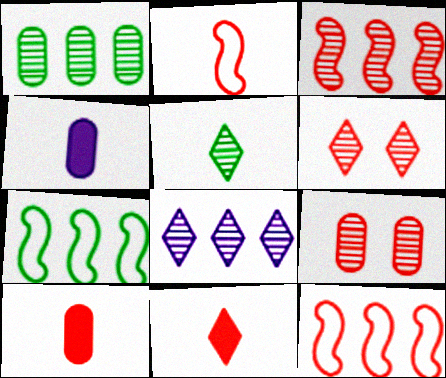[[1, 3, 8], 
[2, 4, 5], 
[4, 6, 7], 
[5, 6, 8], 
[6, 10, 12], 
[9, 11, 12]]